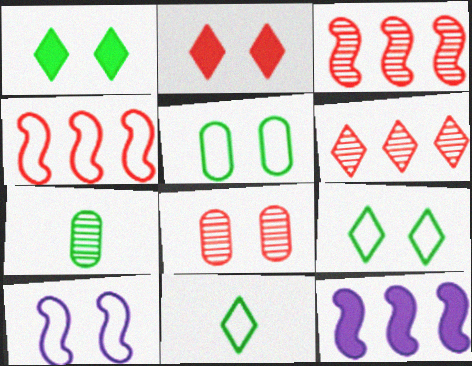[[1, 8, 10], 
[8, 11, 12]]